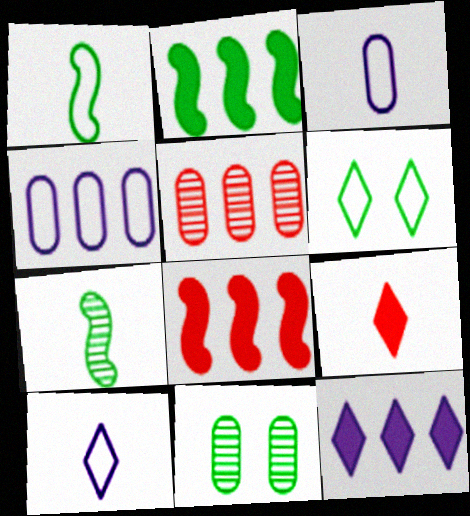[[3, 7, 9], 
[8, 10, 11]]